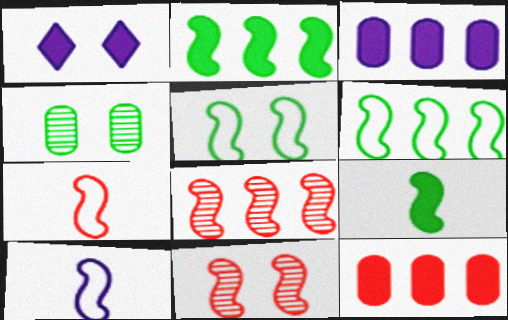[[1, 9, 12], 
[2, 10, 11]]